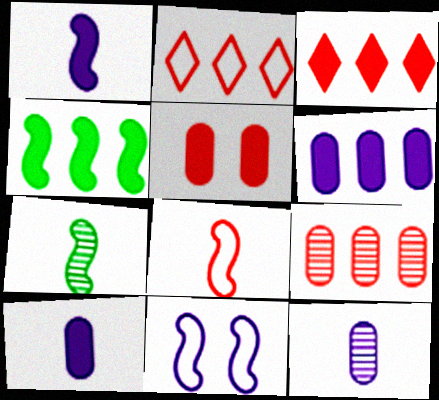[[1, 7, 8], 
[3, 4, 6]]